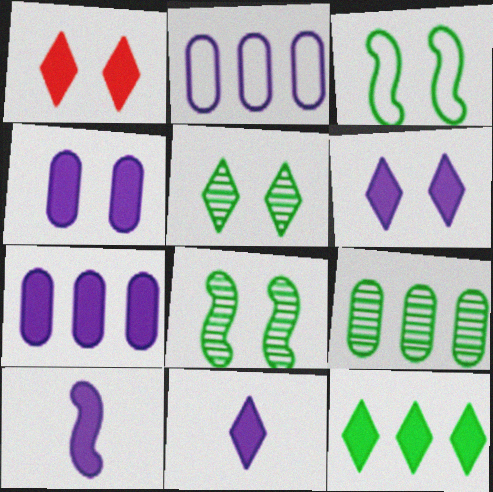[[1, 11, 12], 
[6, 7, 10]]